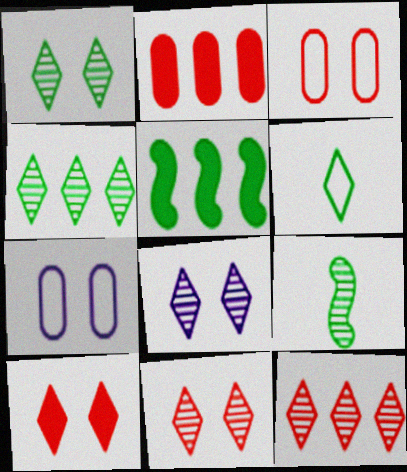[[1, 8, 11]]